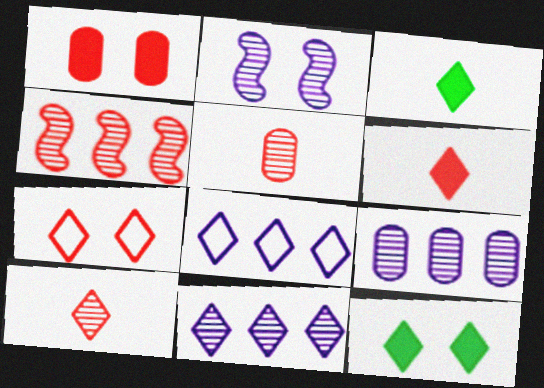[[3, 7, 11], 
[8, 10, 12]]